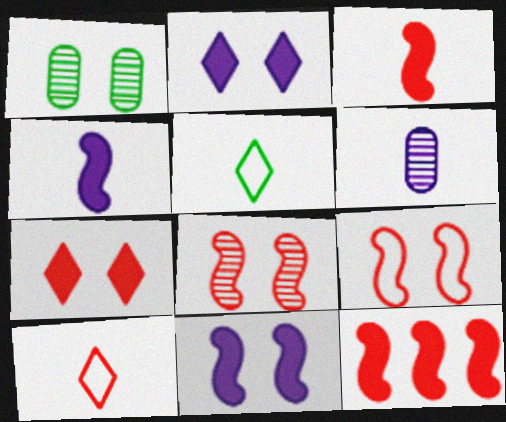[[1, 2, 9], 
[3, 5, 6]]